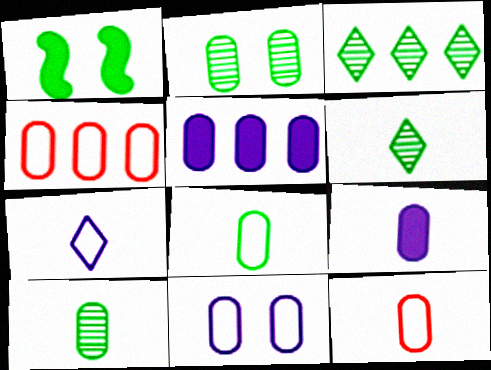[[1, 3, 8], 
[2, 4, 9], 
[2, 5, 12], 
[4, 8, 11], 
[9, 10, 12]]